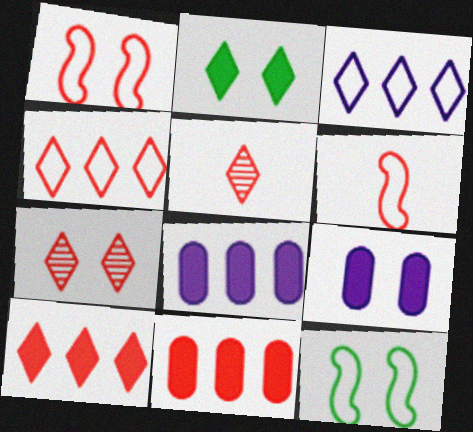[[1, 5, 11], 
[2, 3, 5], 
[5, 8, 12], 
[6, 7, 11], 
[7, 9, 12]]